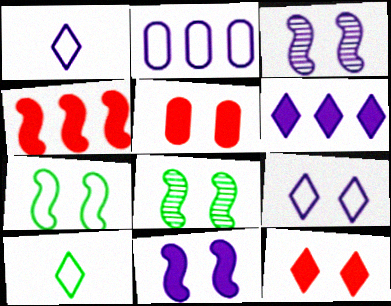[[5, 8, 9]]